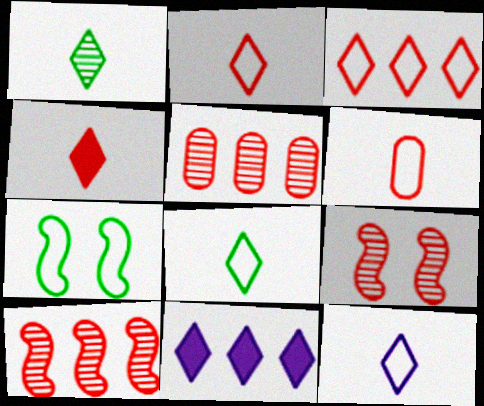[[1, 4, 12], 
[2, 8, 12]]